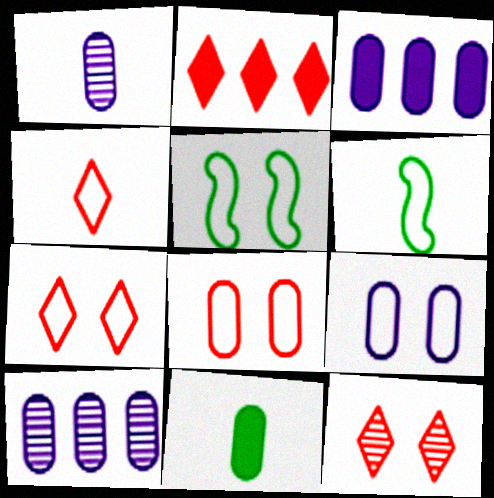[[1, 2, 5], 
[1, 3, 9], 
[2, 4, 12], 
[3, 6, 12], 
[5, 7, 9], 
[8, 10, 11]]